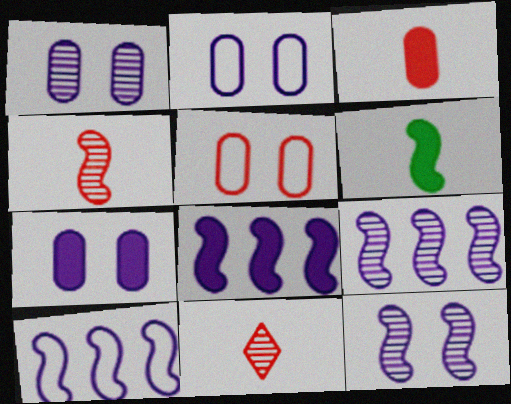[[1, 2, 7], 
[8, 9, 10]]